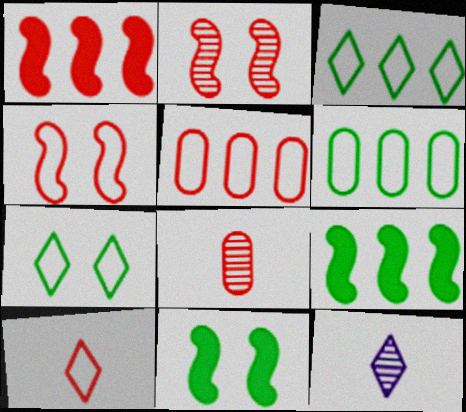[[4, 5, 10], 
[5, 11, 12]]